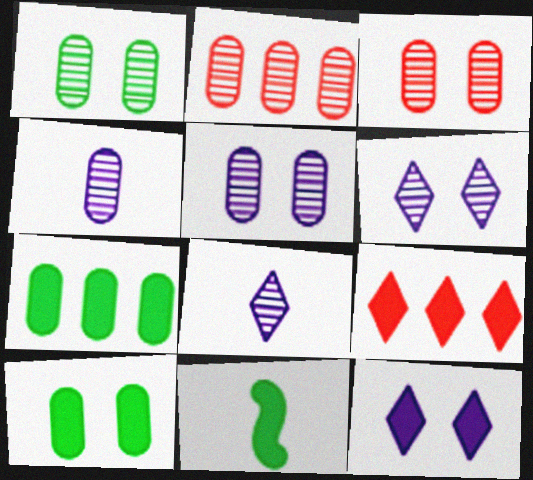[[1, 2, 4], 
[1, 3, 5]]